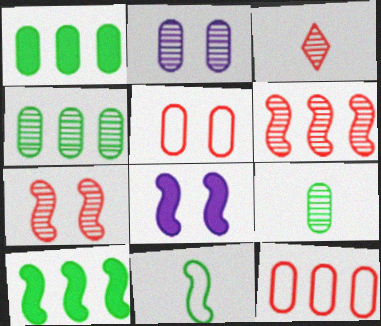[[6, 8, 11]]